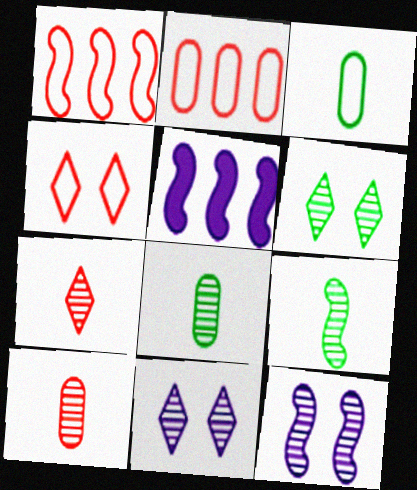[[4, 5, 8]]